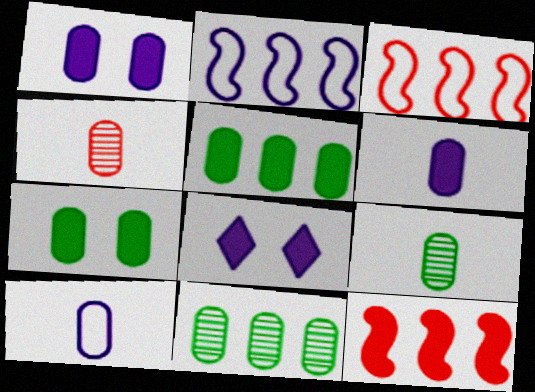[[3, 8, 9]]